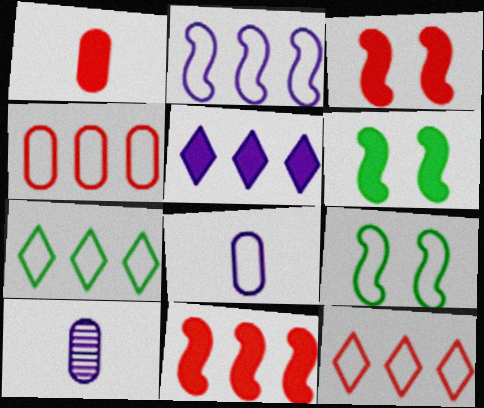[[1, 5, 6], 
[2, 4, 7], 
[3, 7, 10], 
[6, 10, 12], 
[8, 9, 12]]